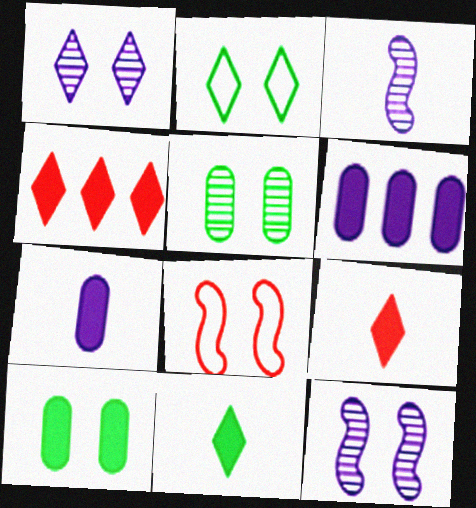[[1, 8, 10]]